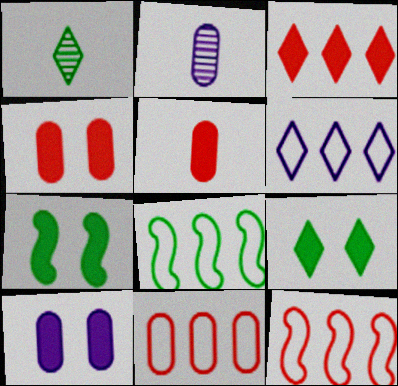[[1, 10, 12], 
[2, 9, 12], 
[6, 8, 11]]